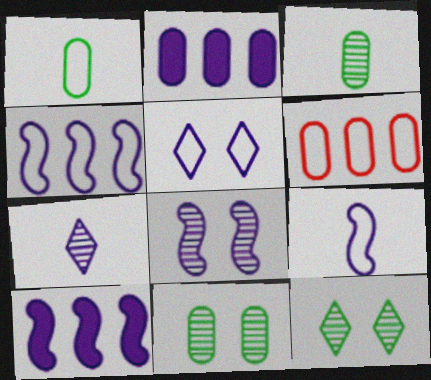[[8, 9, 10]]